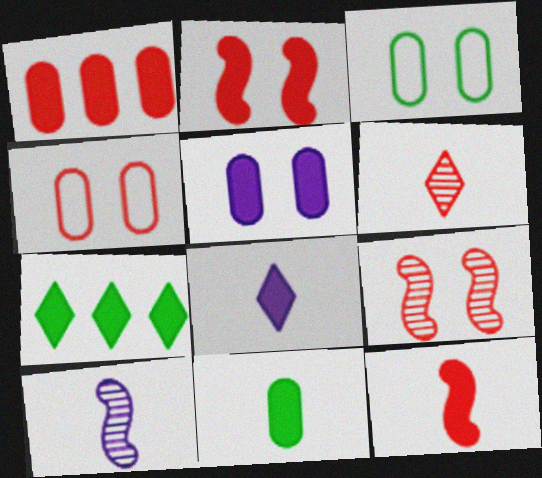[[1, 5, 11], 
[4, 7, 10], 
[5, 7, 12], 
[8, 11, 12]]